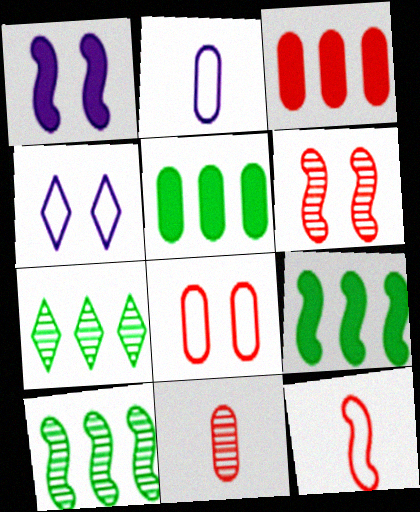[[1, 10, 12], 
[3, 8, 11], 
[4, 9, 11]]